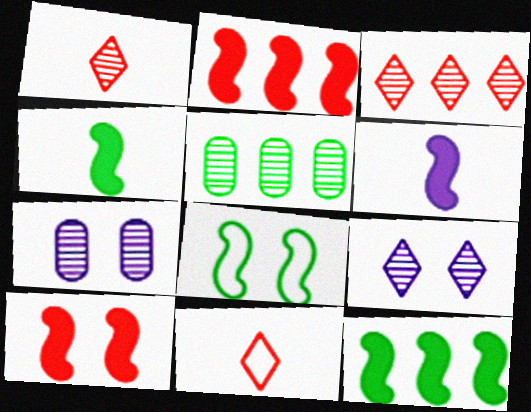[[6, 10, 12], 
[7, 11, 12]]